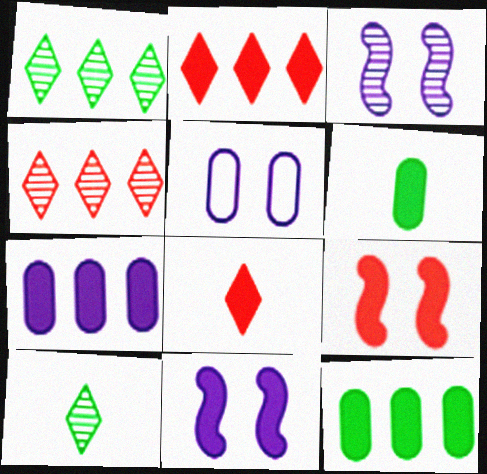[[2, 6, 11], 
[8, 11, 12]]